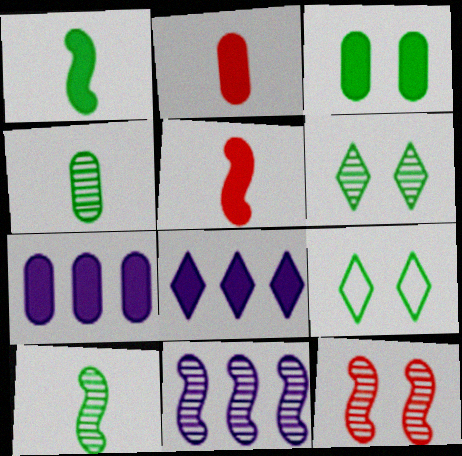[[2, 3, 7], 
[2, 9, 11], 
[3, 5, 8], 
[10, 11, 12]]